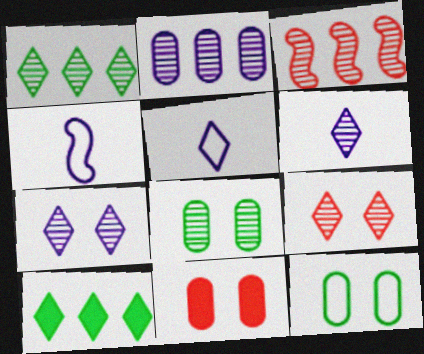[[1, 2, 3], 
[1, 4, 11], 
[1, 6, 9], 
[3, 6, 8], 
[5, 9, 10]]